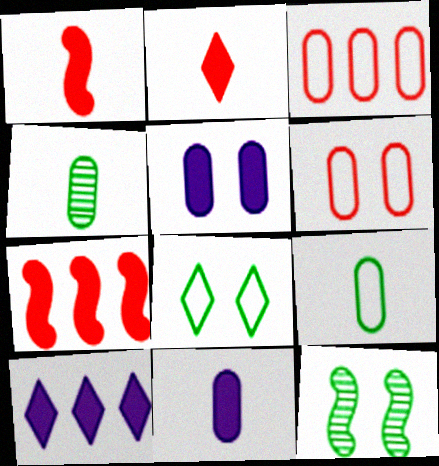[[3, 4, 5]]